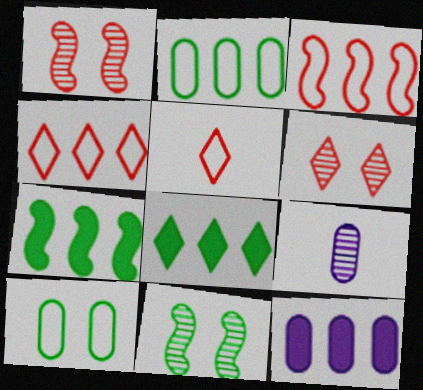[[5, 11, 12]]